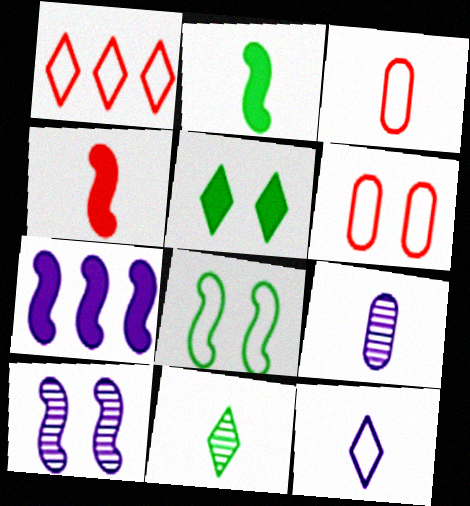[[5, 6, 10], 
[6, 7, 11]]